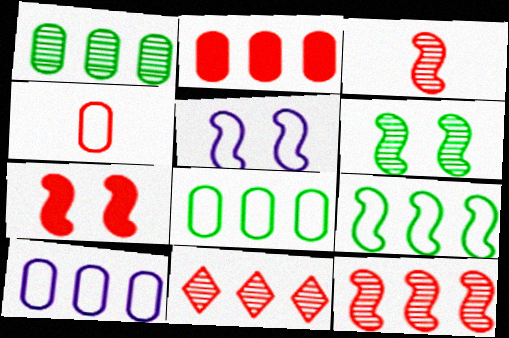[[1, 2, 10], 
[4, 7, 11], 
[5, 6, 7]]